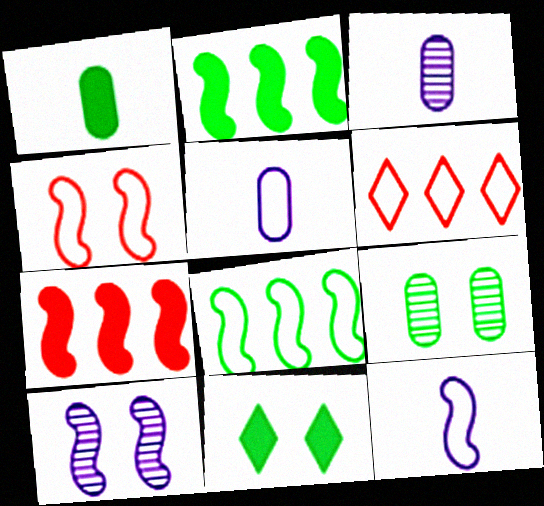[[1, 2, 11], 
[1, 6, 10], 
[4, 8, 12]]